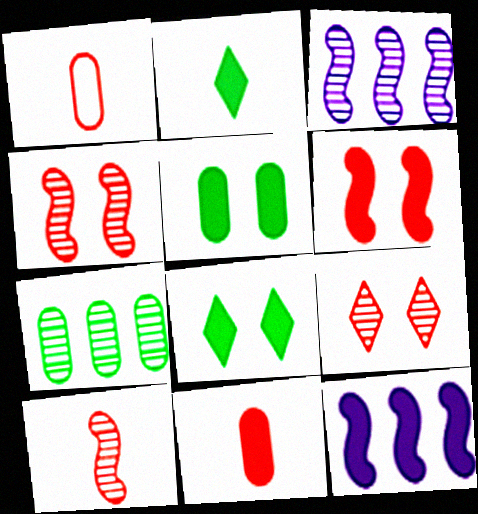[[1, 3, 8], 
[8, 11, 12]]